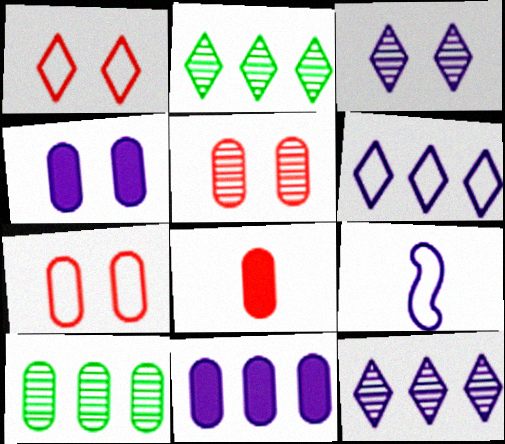[[3, 9, 11], 
[4, 9, 12]]